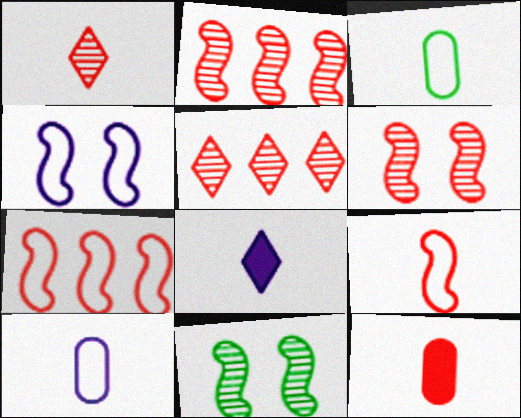[[1, 9, 12]]